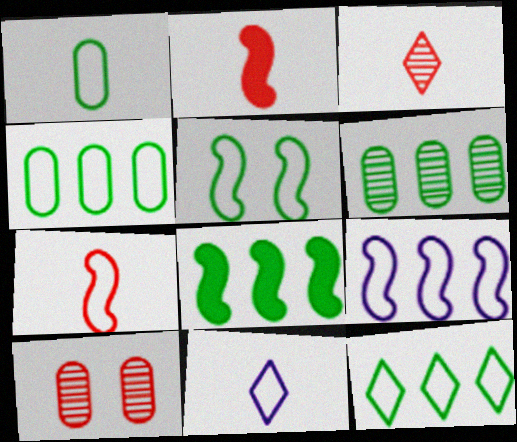[[1, 5, 12], 
[1, 7, 11], 
[5, 7, 9], 
[6, 8, 12], 
[8, 10, 11]]